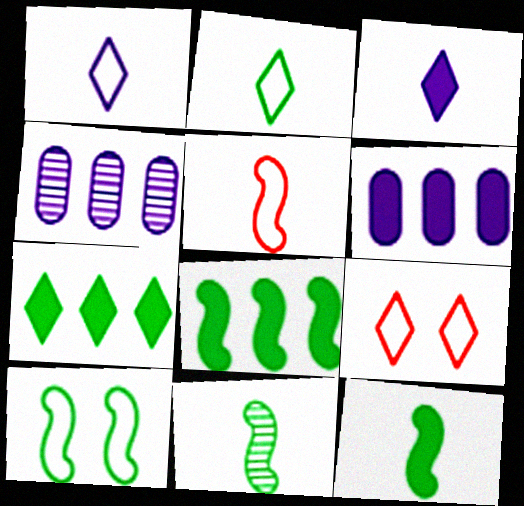[[4, 9, 12], 
[6, 9, 11], 
[8, 10, 11]]